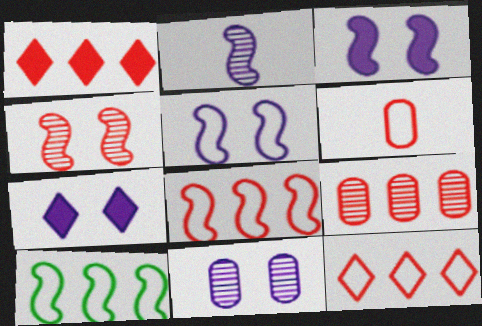[[1, 4, 6], 
[1, 8, 9], 
[5, 7, 11]]